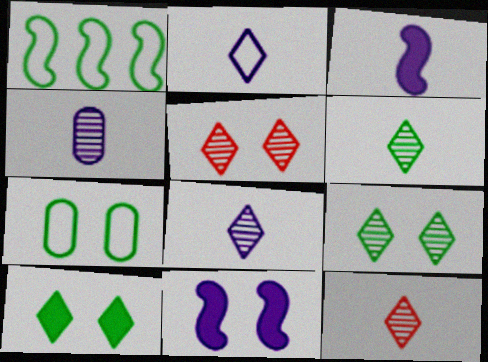[[2, 3, 4], 
[5, 7, 11], 
[6, 8, 12]]